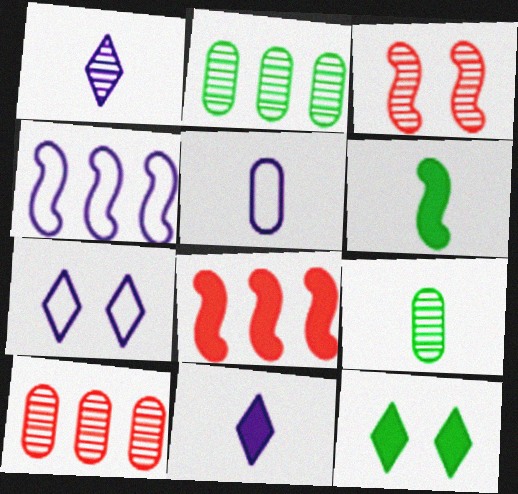[[1, 2, 3], 
[3, 4, 6], 
[4, 5, 7], 
[6, 7, 10], 
[7, 8, 9]]